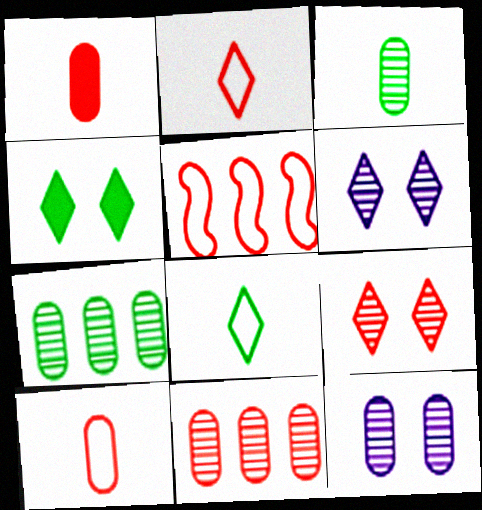[[1, 5, 9], 
[3, 11, 12]]